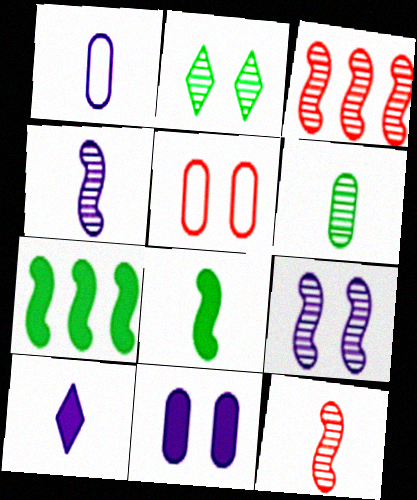[[1, 4, 10]]